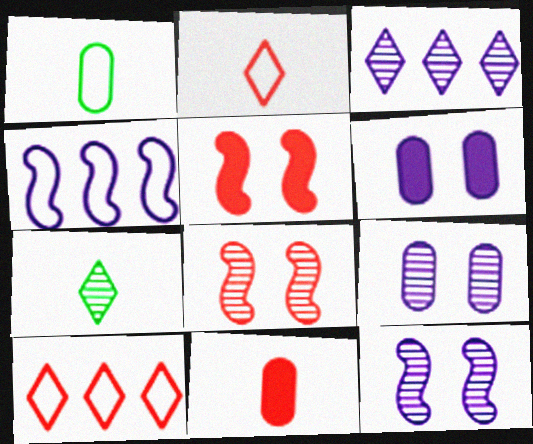[[1, 3, 5], 
[8, 10, 11]]